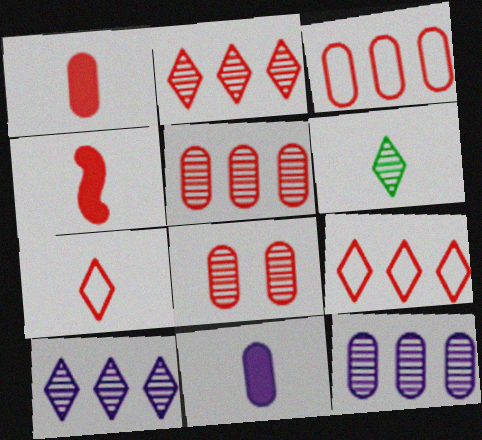[[1, 3, 8], 
[4, 8, 9]]